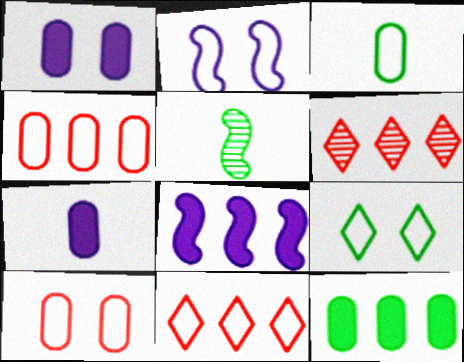[[1, 5, 11], 
[2, 3, 11], 
[2, 9, 10], 
[5, 9, 12]]